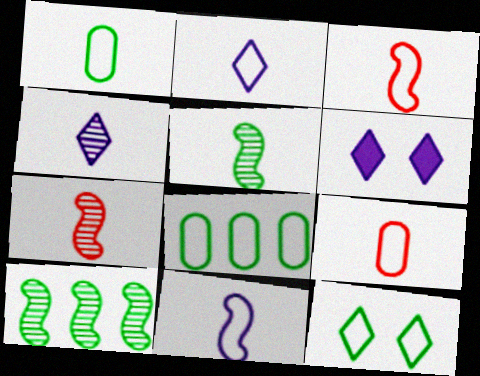[[1, 2, 3], 
[6, 7, 8], 
[6, 9, 10]]